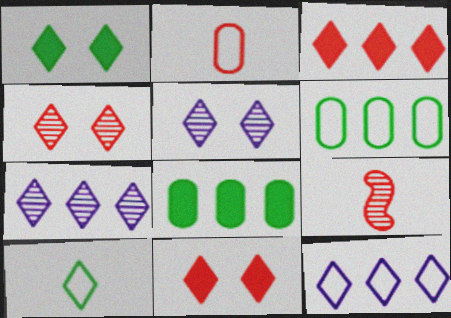[[3, 5, 10], 
[7, 10, 11]]